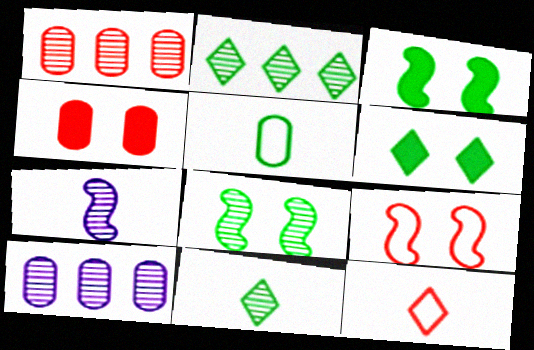[[2, 3, 5], 
[3, 10, 12], 
[4, 5, 10]]